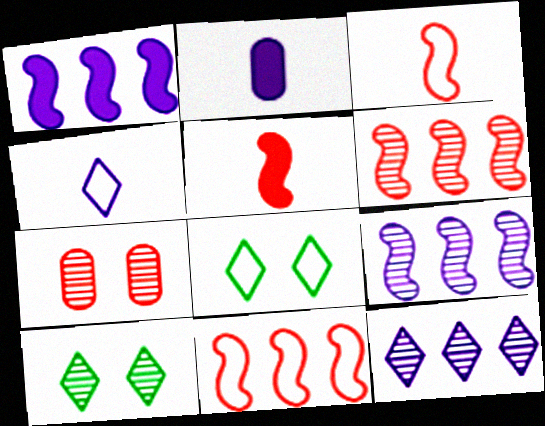[[2, 6, 8], 
[2, 10, 11]]